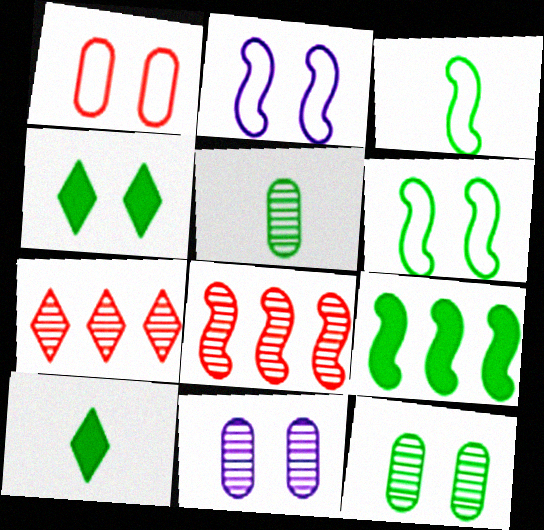[[3, 5, 10], 
[4, 6, 12]]